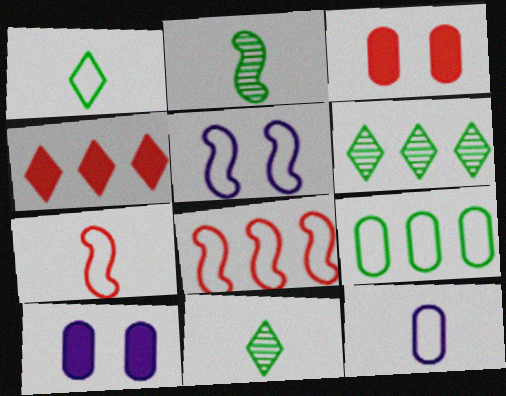[[1, 7, 12], 
[6, 7, 10], 
[8, 10, 11]]